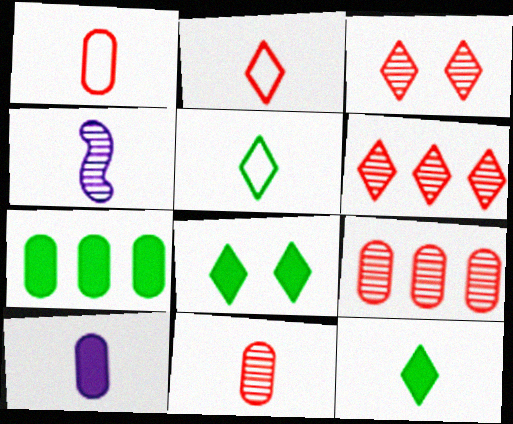[[1, 4, 12]]